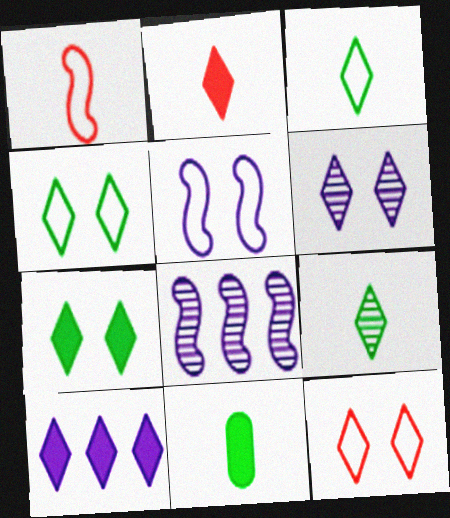[[2, 7, 10], 
[6, 7, 12], 
[8, 11, 12], 
[9, 10, 12]]